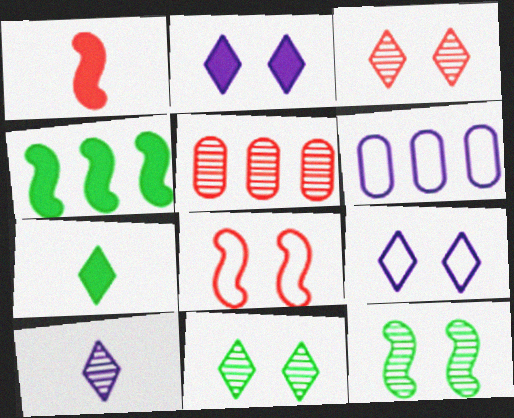[[1, 6, 11], 
[5, 10, 12]]